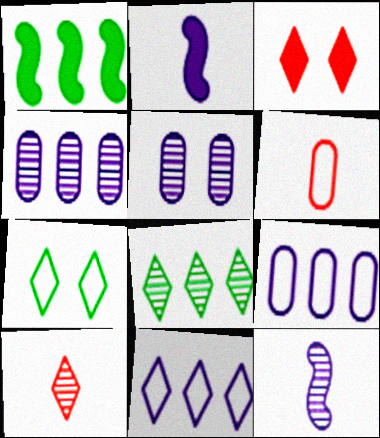[[2, 5, 11]]